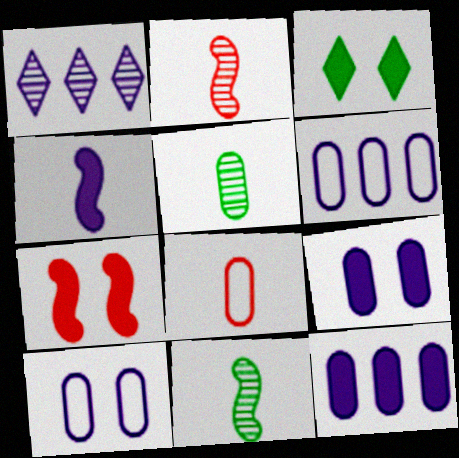[[1, 4, 10], 
[2, 3, 6], 
[3, 7, 9]]